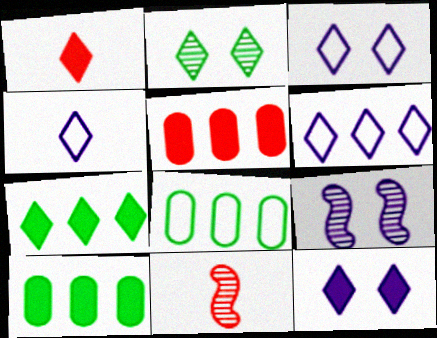[[1, 2, 6], 
[1, 7, 12], 
[1, 8, 9], 
[3, 4, 6], 
[3, 10, 11], 
[8, 11, 12]]